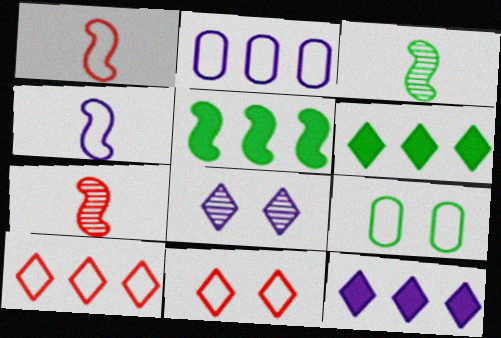[[3, 6, 9], 
[4, 9, 10], 
[7, 9, 12]]